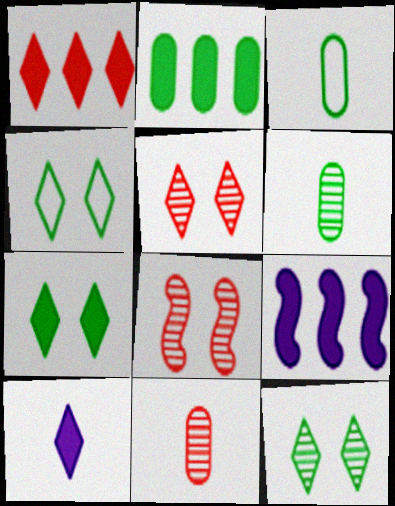[[1, 2, 9], 
[1, 7, 10], 
[3, 5, 9], 
[4, 7, 12], 
[4, 9, 11]]